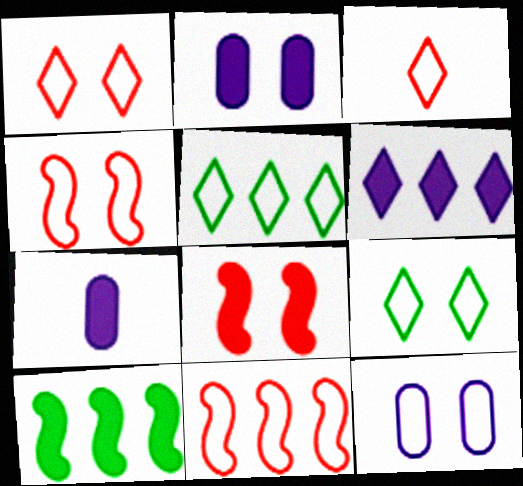[[4, 9, 12]]